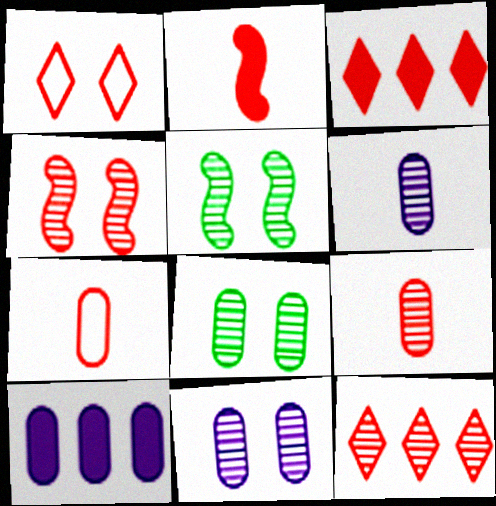[[3, 4, 7], 
[4, 9, 12], 
[5, 6, 12], 
[7, 8, 10]]